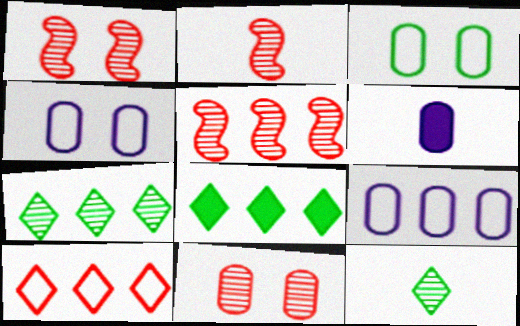[[1, 2, 5], 
[2, 4, 8], 
[5, 8, 9]]